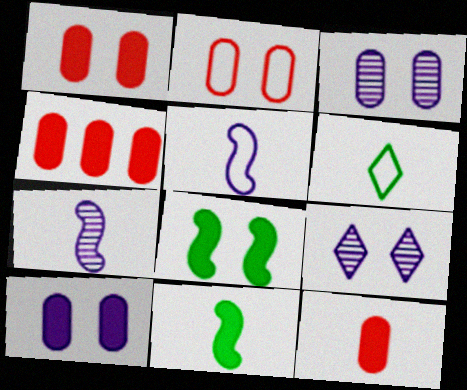[[1, 4, 12], 
[2, 8, 9], 
[6, 7, 12]]